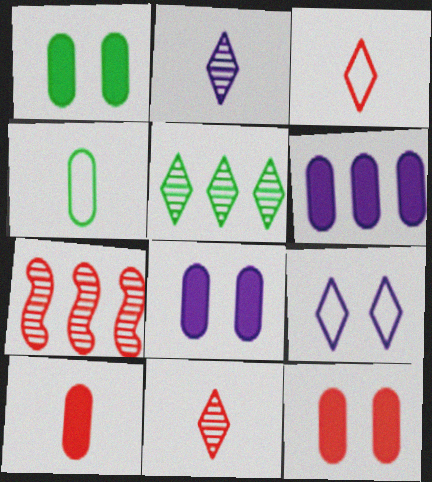[[1, 6, 10], 
[1, 8, 12], 
[3, 7, 12]]